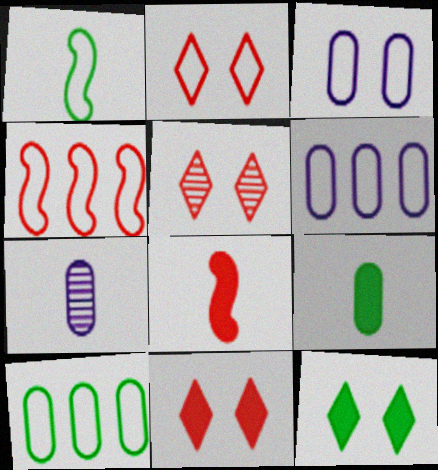[[1, 2, 6], 
[2, 5, 11], 
[4, 7, 12]]